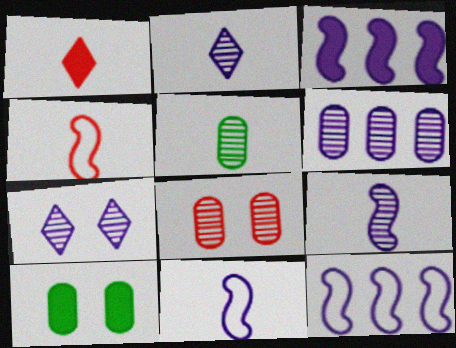[[1, 3, 10], 
[1, 5, 11], 
[5, 6, 8], 
[6, 7, 9]]